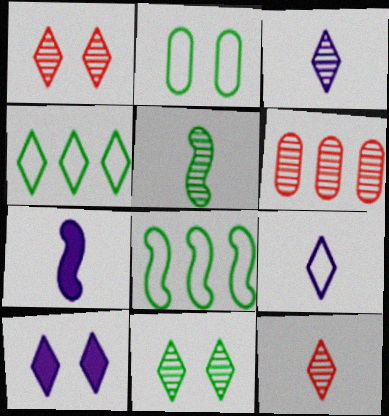[[4, 10, 12]]